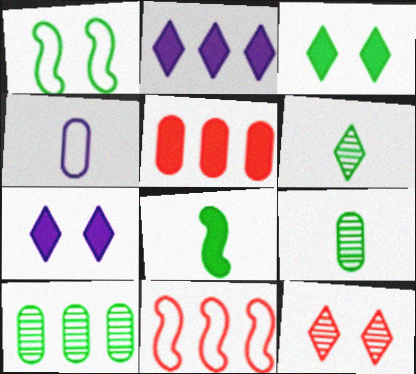[[2, 10, 11], 
[5, 7, 8], 
[7, 9, 11]]